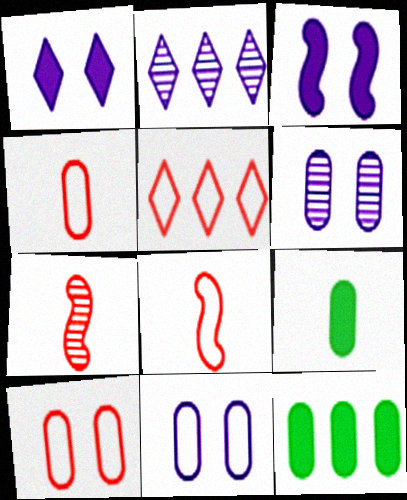[[4, 6, 12], 
[5, 8, 10]]